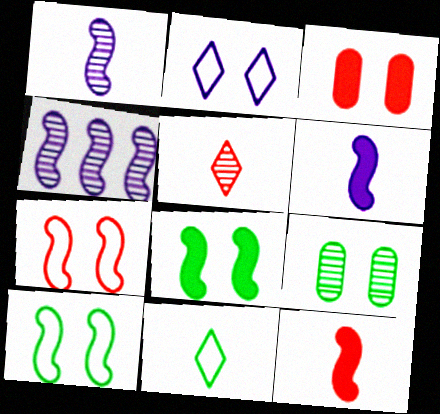[[3, 4, 11], 
[4, 5, 9], 
[4, 10, 12]]